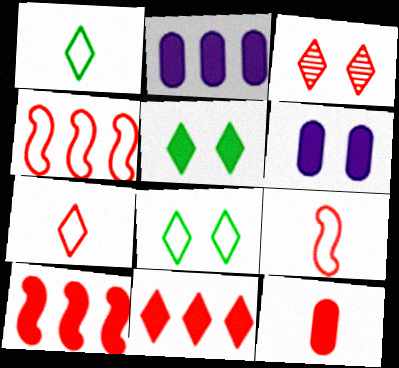[[3, 4, 12], 
[3, 7, 11]]